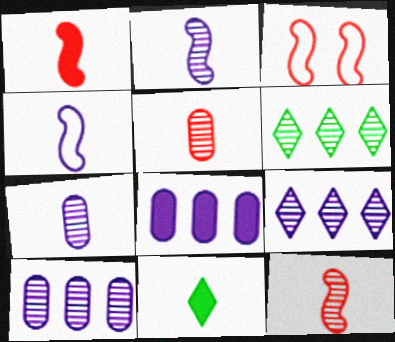[[3, 10, 11], 
[4, 5, 11]]